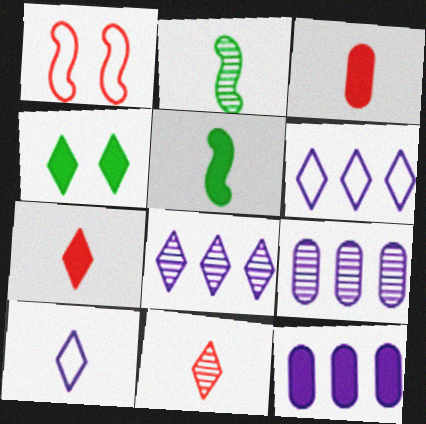[[2, 3, 10], 
[4, 6, 11]]